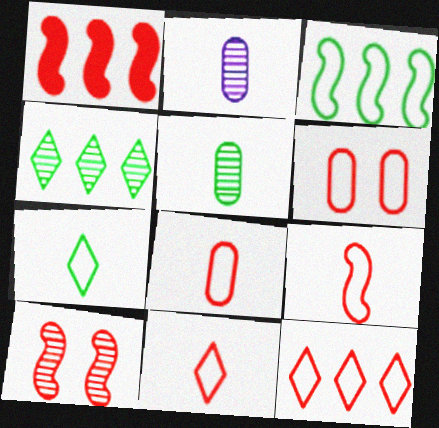[[1, 9, 10], 
[2, 4, 10], 
[6, 9, 12], 
[8, 9, 11]]